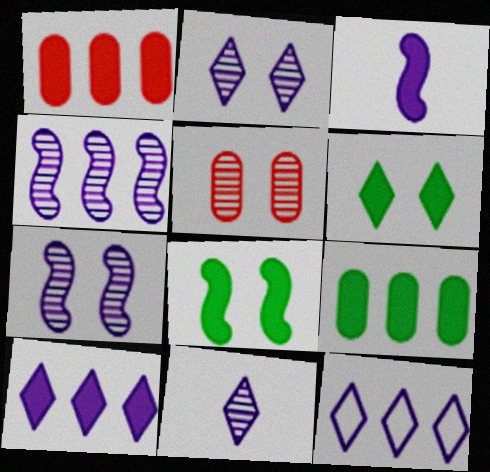[[1, 3, 6]]